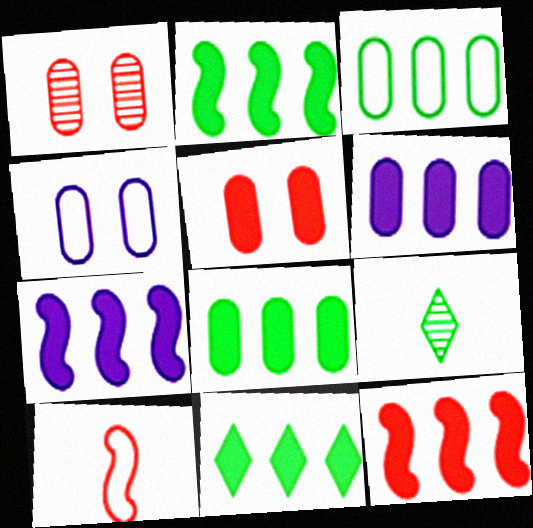[[2, 7, 12], 
[2, 8, 11], 
[4, 9, 12], 
[6, 11, 12]]